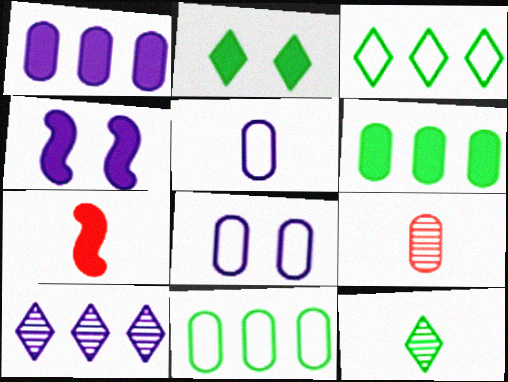[[1, 2, 7], 
[2, 3, 12], 
[3, 4, 9], 
[4, 5, 10], 
[5, 7, 12], 
[6, 8, 9]]